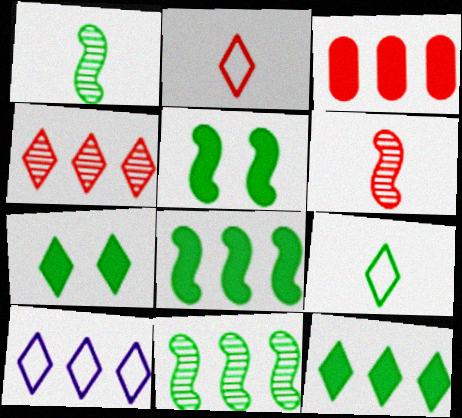[[3, 10, 11], 
[4, 10, 12]]